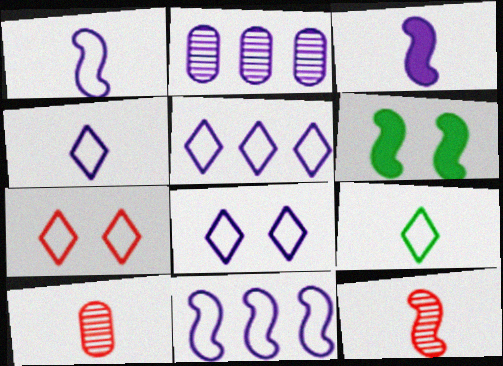[[2, 3, 8], 
[3, 9, 10], 
[4, 5, 8], 
[5, 6, 10], 
[5, 7, 9], 
[6, 11, 12]]